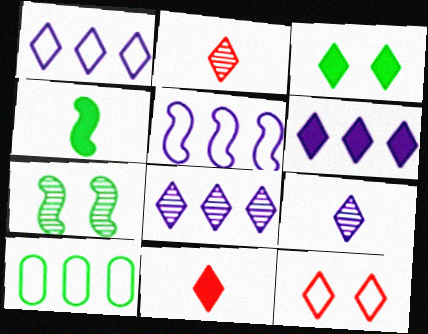[[1, 2, 3], 
[1, 6, 8], 
[3, 6, 11]]